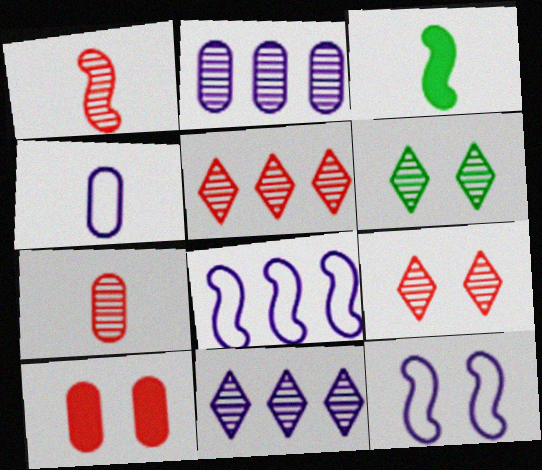[[1, 2, 6], 
[6, 10, 12]]